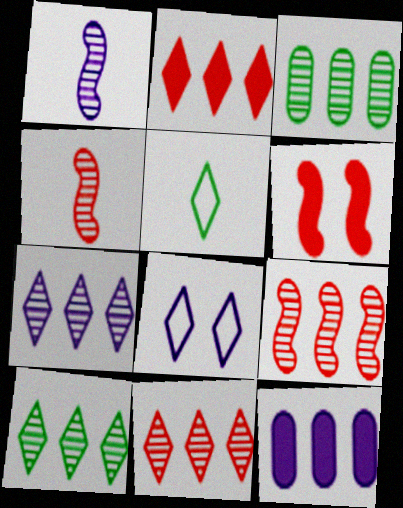[[1, 8, 12], 
[3, 7, 9], 
[7, 10, 11]]